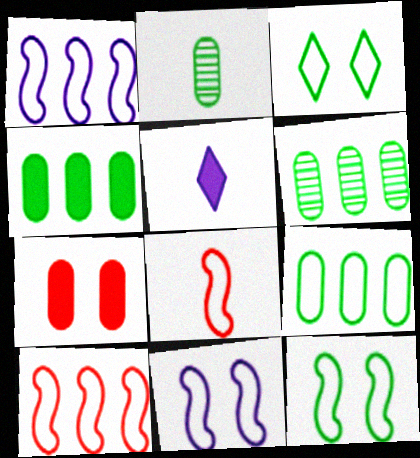[[1, 8, 12], 
[2, 5, 8], 
[4, 6, 9]]